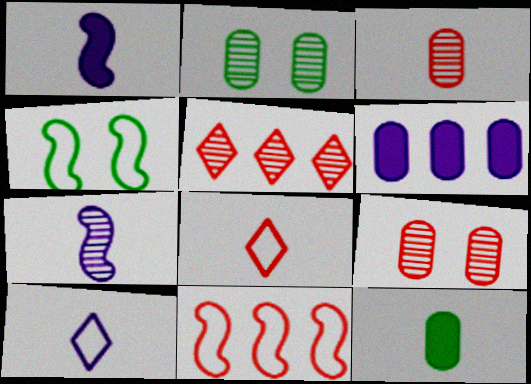[[2, 5, 7], 
[7, 8, 12]]